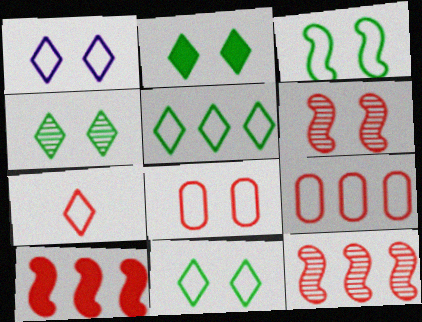[[1, 3, 8], 
[1, 5, 7], 
[2, 4, 11]]